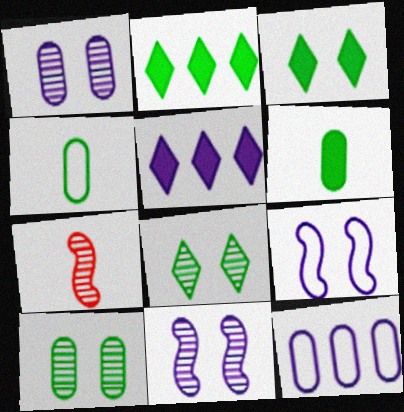[[3, 7, 12]]